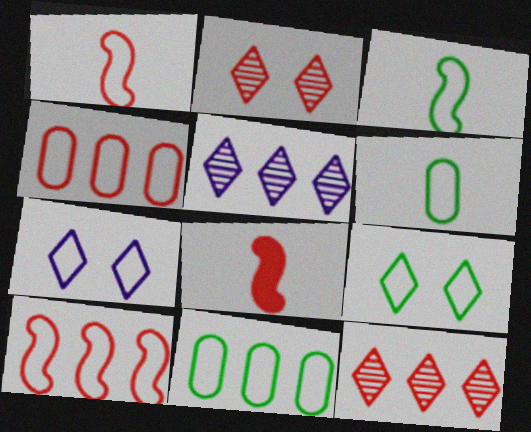[[1, 7, 11], 
[2, 4, 8], 
[3, 4, 7], 
[3, 9, 11], 
[6, 7, 10]]